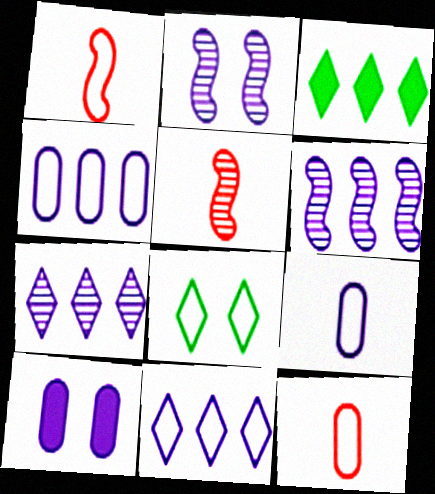[[1, 4, 8], 
[2, 3, 12]]